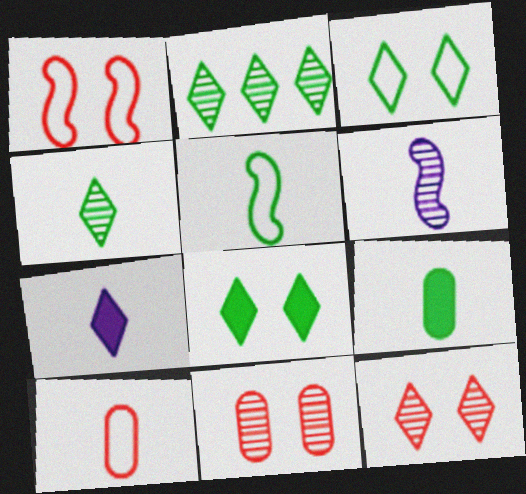[[2, 6, 11], 
[4, 5, 9]]